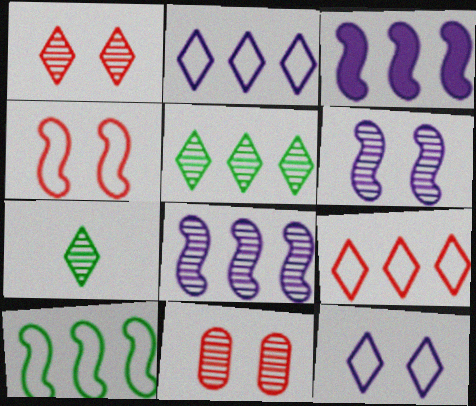[[7, 8, 11]]